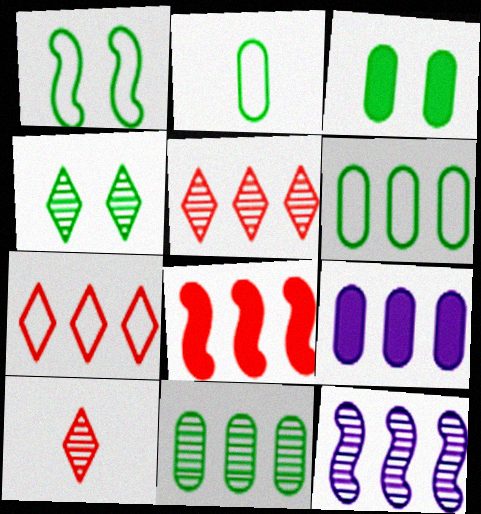[[1, 3, 4], 
[1, 9, 10], 
[2, 3, 11], 
[5, 11, 12]]